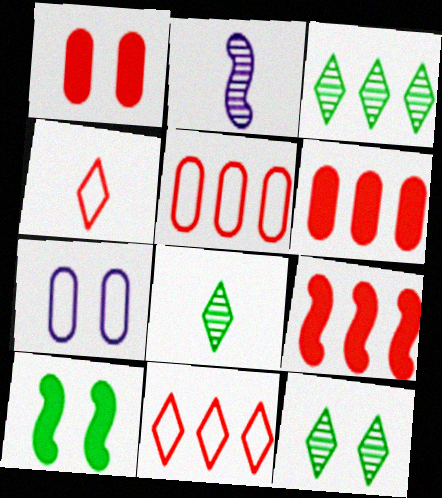[[3, 8, 12], 
[7, 8, 9]]